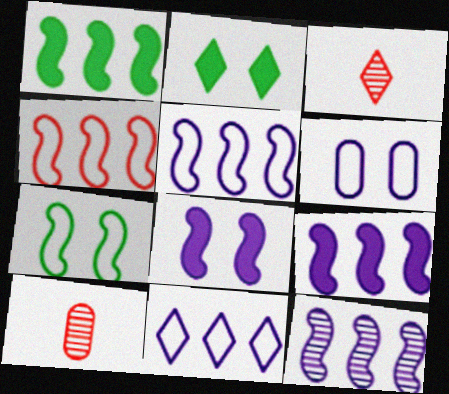[[1, 3, 6], 
[1, 4, 12], 
[2, 3, 11], 
[2, 5, 10], 
[5, 9, 12]]